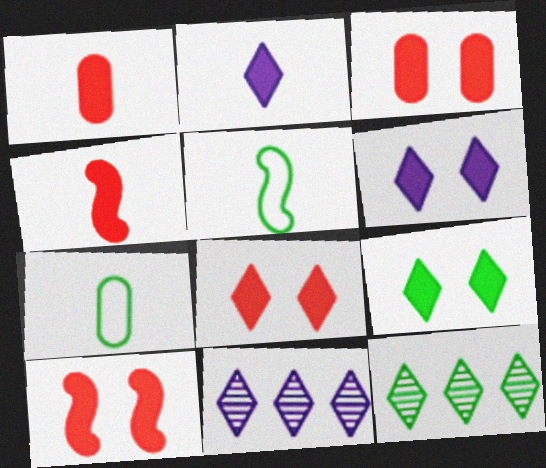[[3, 5, 11], 
[3, 8, 10], 
[6, 8, 9], 
[7, 10, 11]]